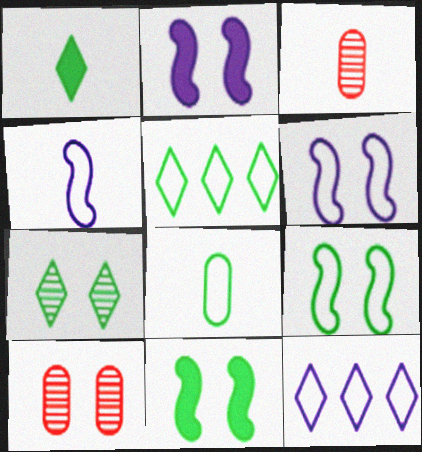[[1, 3, 4], 
[1, 5, 7], 
[2, 3, 5], 
[3, 11, 12], 
[5, 8, 9]]